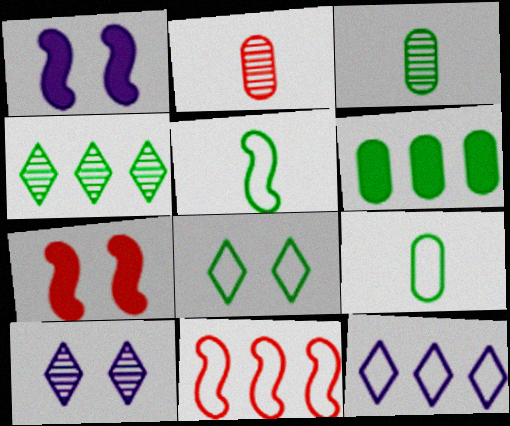[[3, 7, 12]]